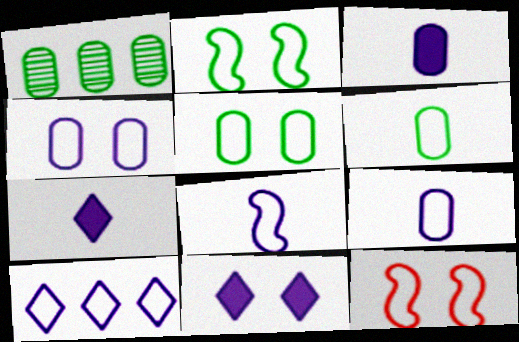[[1, 7, 12], 
[4, 8, 10], 
[6, 10, 12]]